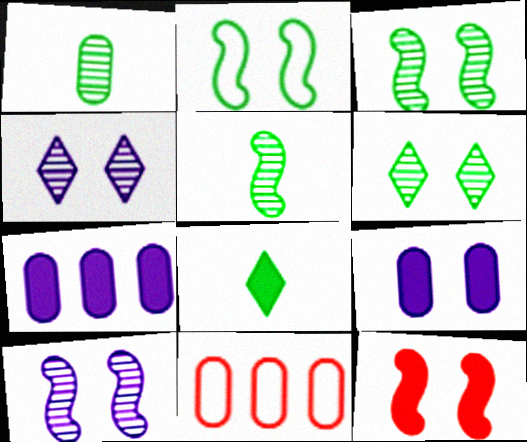[[1, 9, 11], 
[2, 10, 12], 
[7, 8, 12], 
[8, 10, 11]]